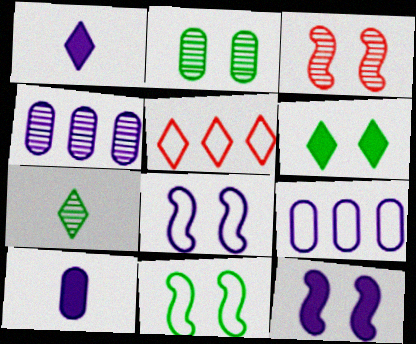[[1, 4, 8], 
[2, 6, 11], 
[3, 4, 7], 
[3, 11, 12]]